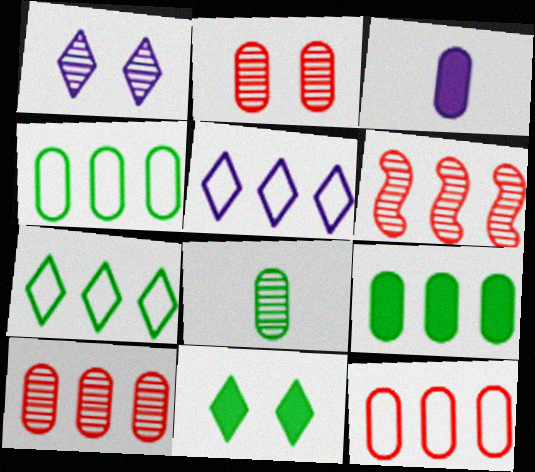[[1, 6, 8], 
[2, 3, 4], 
[5, 6, 9]]